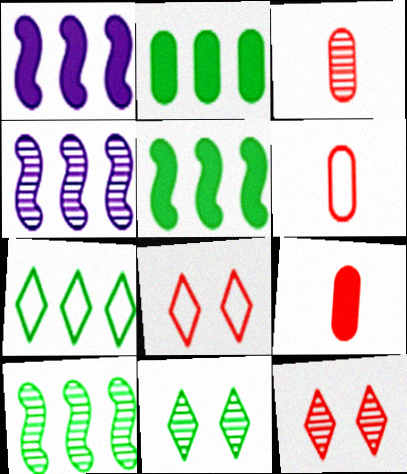[[1, 6, 11], 
[2, 7, 10], 
[3, 4, 11], 
[3, 6, 9]]